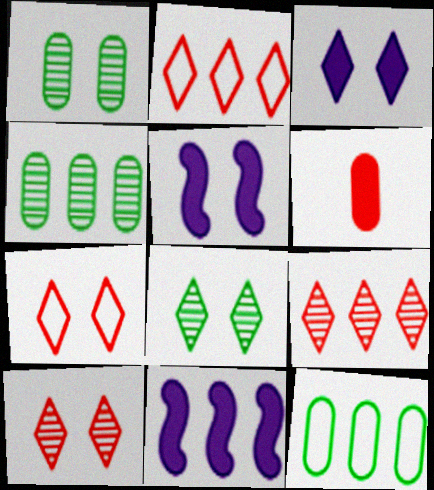[[1, 5, 7], 
[2, 4, 11], 
[3, 7, 8], 
[9, 11, 12]]